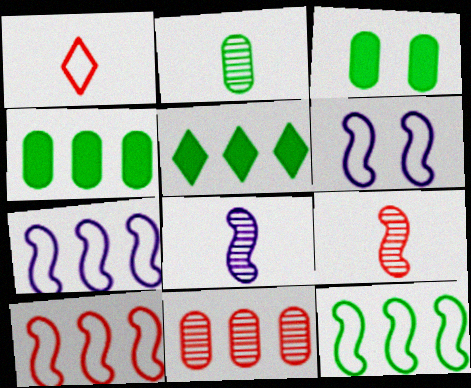[[5, 7, 11], 
[7, 10, 12]]